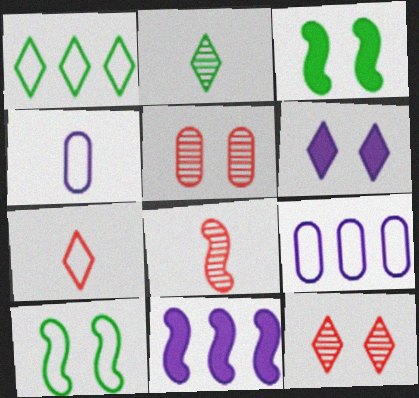[[5, 6, 10], 
[7, 9, 10], 
[8, 10, 11]]